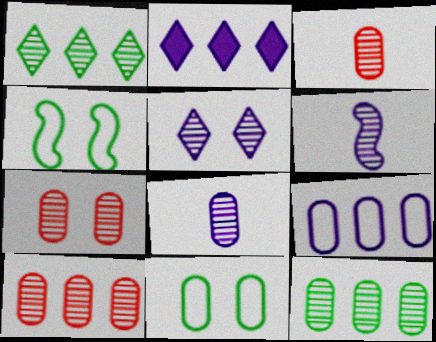[[1, 6, 7], 
[2, 3, 4], 
[3, 7, 10], 
[7, 8, 12]]